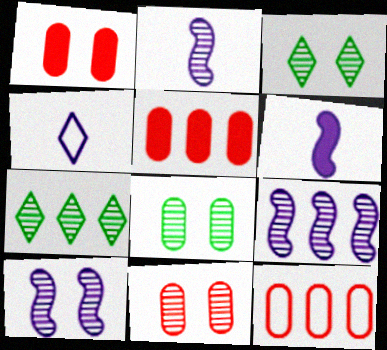[[2, 7, 11], 
[2, 9, 10], 
[3, 6, 12], 
[3, 10, 11]]